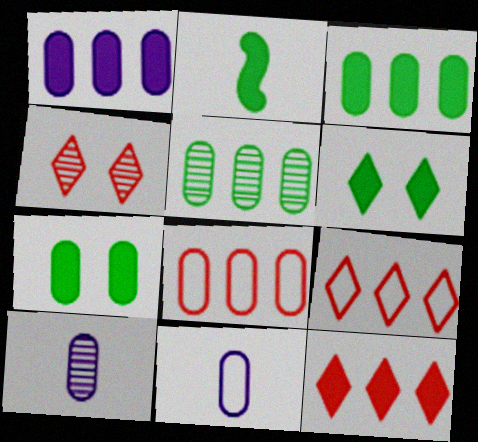[[1, 5, 8], 
[2, 3, 6], 
[7, 8, 10]]